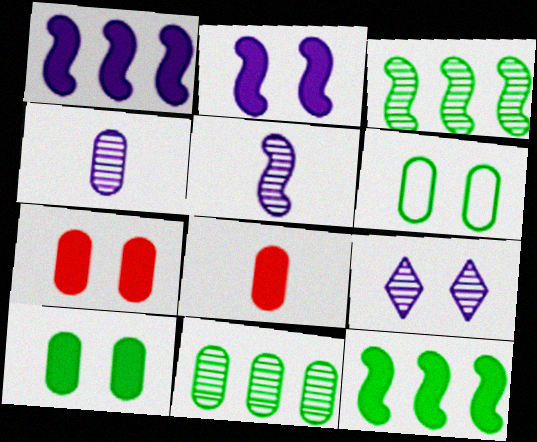[]